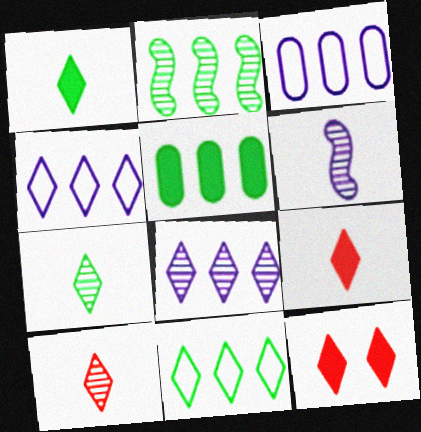[[2, 5, 11], 
[4, 7, 12]]